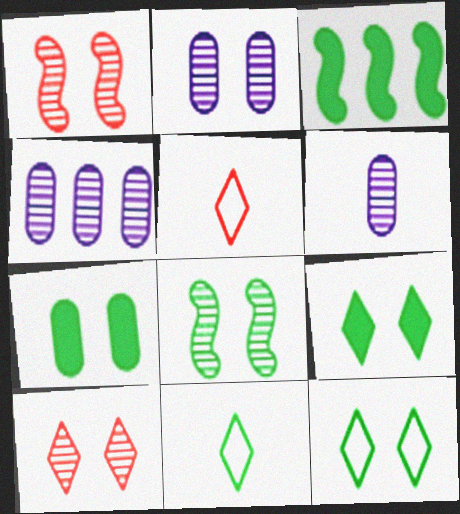[[2, 3, 5], 
[2, 4, 6], 
[2, 8, 10], 
[7, 8, 12]]